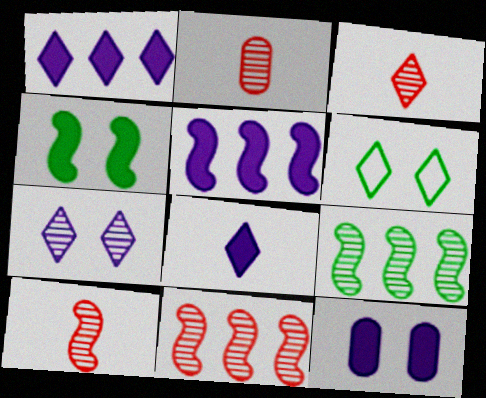[[1, 3, 6], 
[2, 3, 10], 
[2, 5, 6], 
[2, 7, 9], 
[5, 8, 12]]